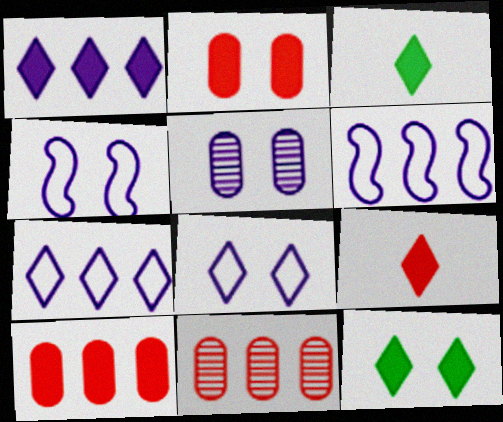[[1, 9, 12], 
[3, 4, 11]]